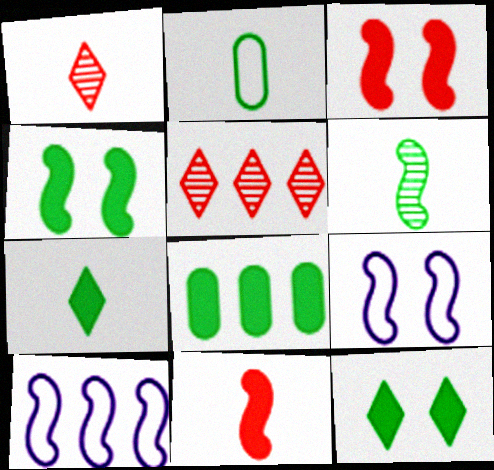[[1, 8, 9], 
[2, 6, 7], 
[3, 6, 10], 
[4, 7, 8], 
[5, 8, 10]]